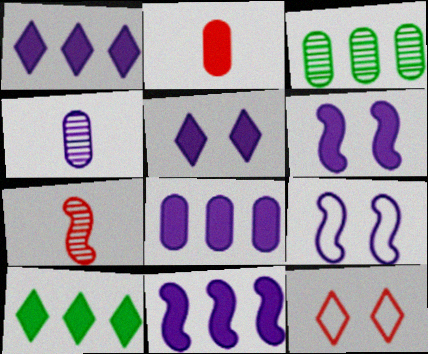[[1, 4, 9], 
[1, 8, 11], 
[2, 6, 10]]